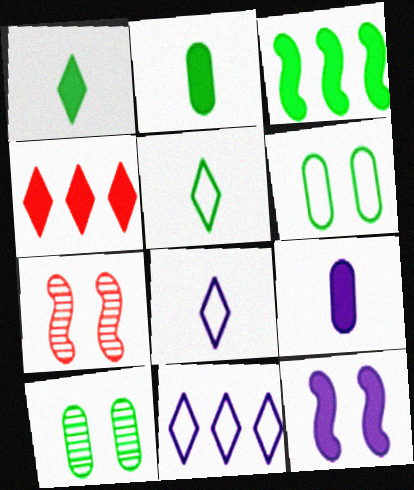[[2, 4, 12], 
[2, 7, 11], 
[3, 5, 10]]